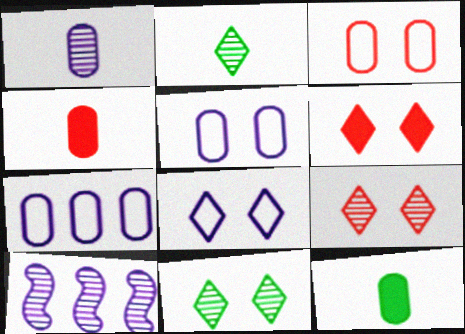[[6, 8, 11]]